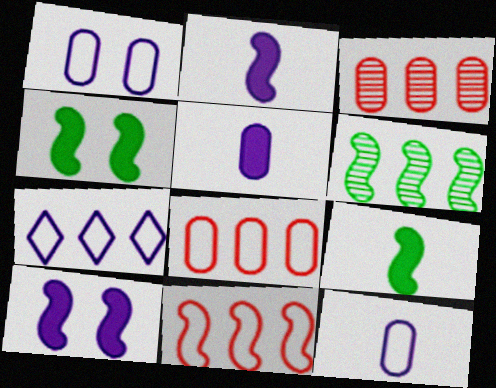[]